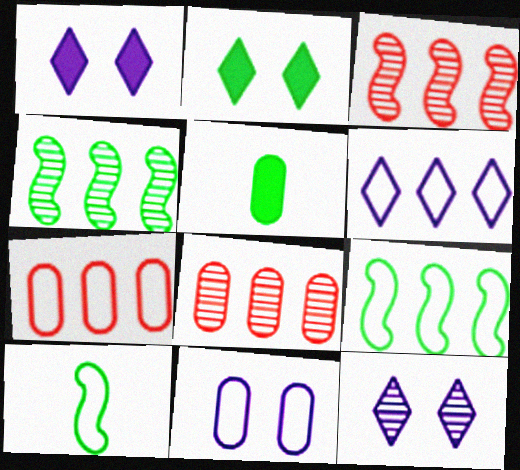[[1, 8, 10], 
[5, 8, 11], 
[6, 7, 9]]